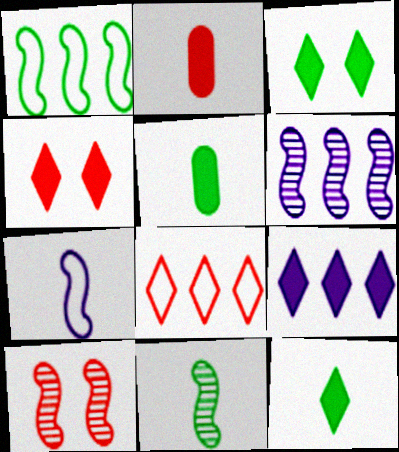[[2, 8, 10], 
[4, 9, 12], 
[6, 10, 11]]